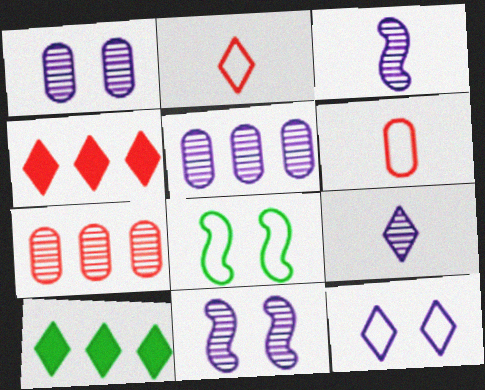[[5, 9, 11], 
[6, 10, 11]]